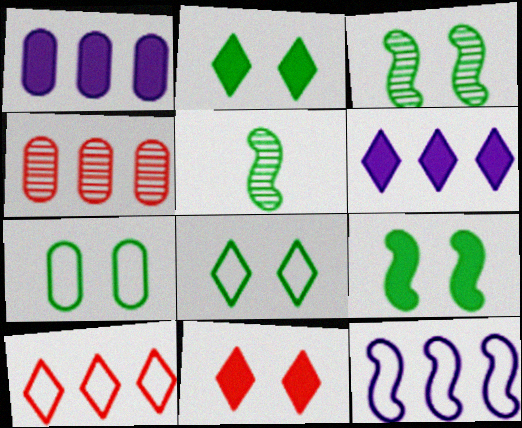[[2, 3, 7]]